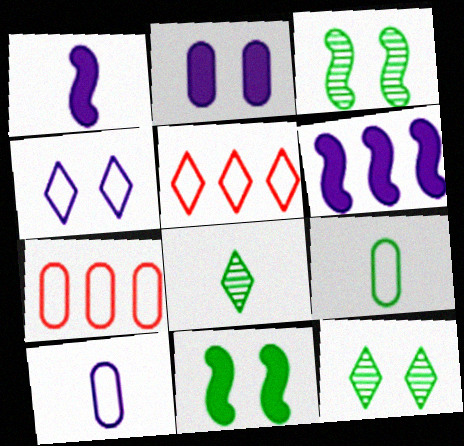[[1, 7, 12]]